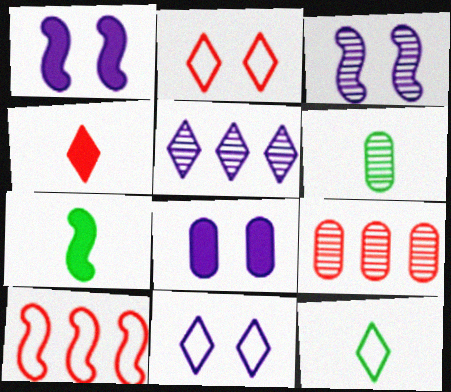[[1, 9, 12], 
[3, 7, 10], 
[3, 8, 11], 
[6, 7, 12], 
[7, 9, 11]]